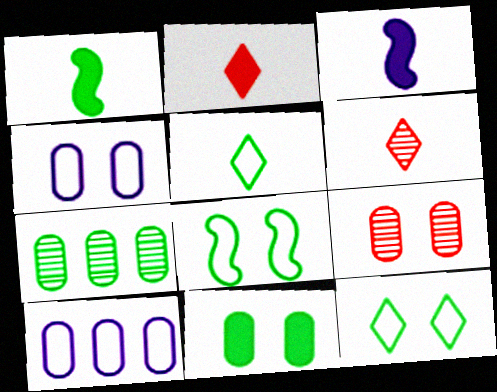[[1, 7, 12], 
[4, 9, 11]]